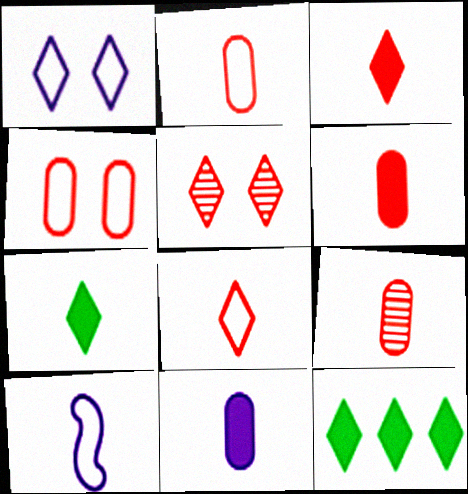[[2, 6, 9], 
[7, 9, 10]]